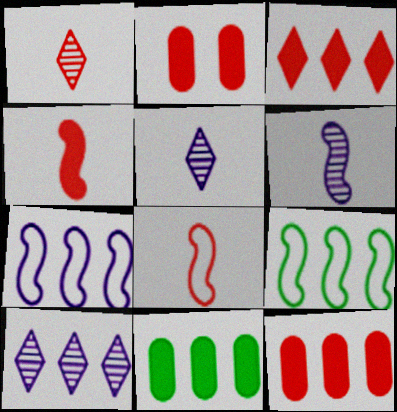[[2, 3, 4], 
[2, 5, 9], 
[9, 10, 12]]